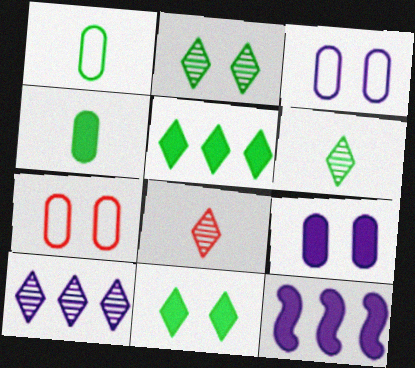[[2, 8, 10], 
[6, 7, 12]]